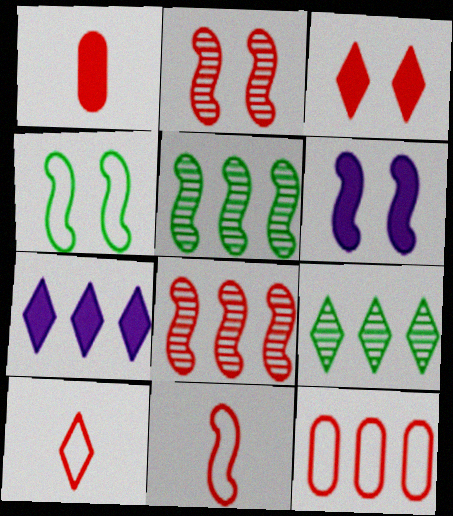[[2, 4, 6], 
[5, 6, 11], 
[5, 7, 12]]